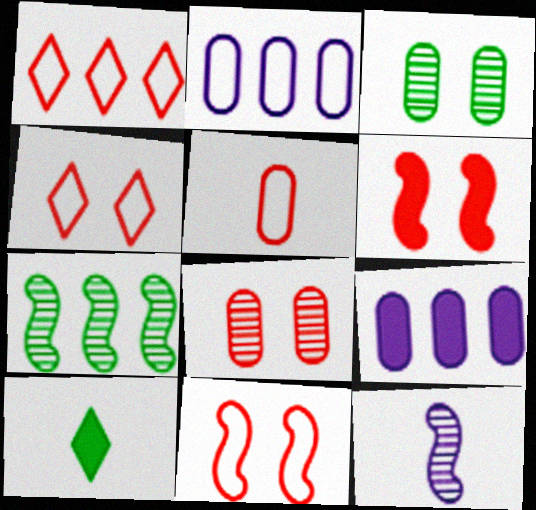[[1, 5, 11], 
[1, 7, 9], 
[3, 5, 9], 
[4, 6, 8], 
[5, 10, 12], 
[6, 9, 10]]